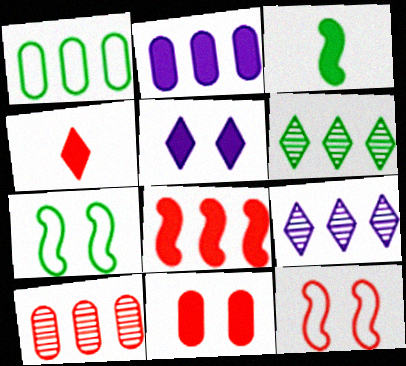[[1, 2, 10], 
[1, 8, 9], 
[4, 8, 11], 
[4, 10, 12]]